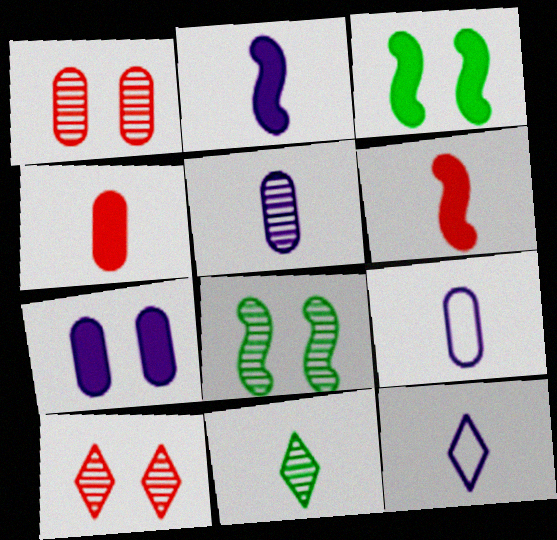[[2, 5, 12], 
[6, 9, 11]]